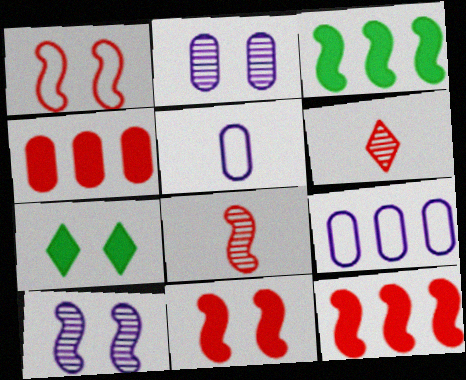[[1, 2, 7], 
[1, 4, 6], 
[1, 8, 12], 
[7, 8, 9]]